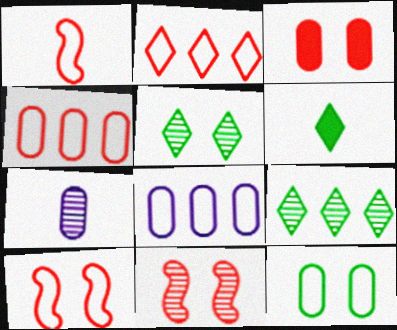[[1, 6, 7], 
[6, 8, 11], 
[7, 9, 11]]